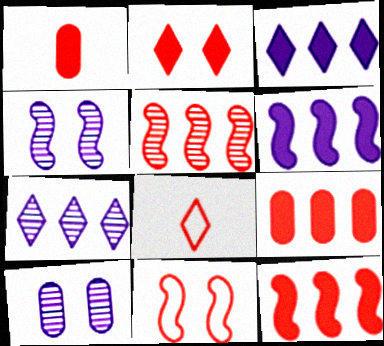[[1, 2, 12]]